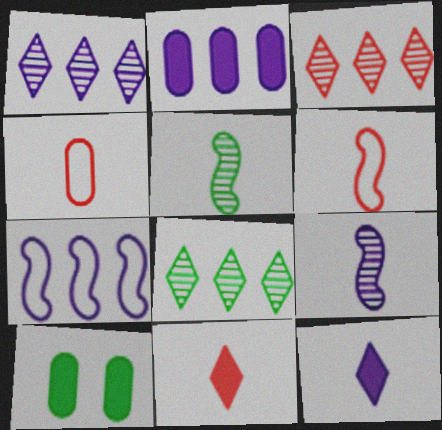[[1, 2, 7], 
[1, 3, 8], 
[1, 6, 10], 
[4, 5, 12]]